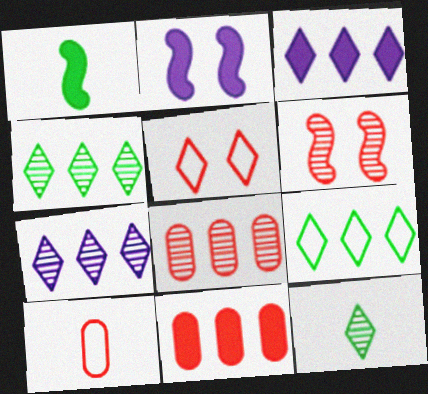[[2, 4, 10], 
[3, 5, 12]]